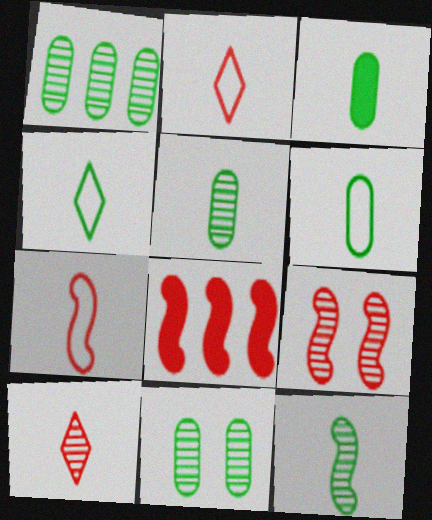[[1, 5, 11], 
[3, 4, 12], 
[3, 5, 6], 
[7, 8, 9]]